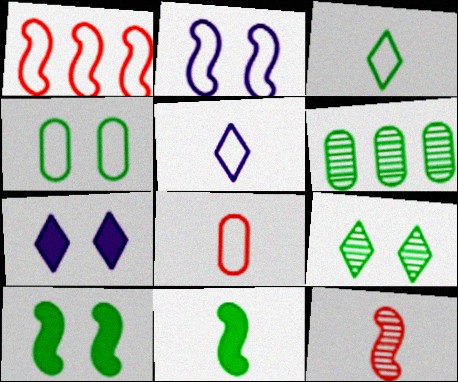[[1, 4, 5], 
[3, 6, 10], 
[4, 9, 10]]